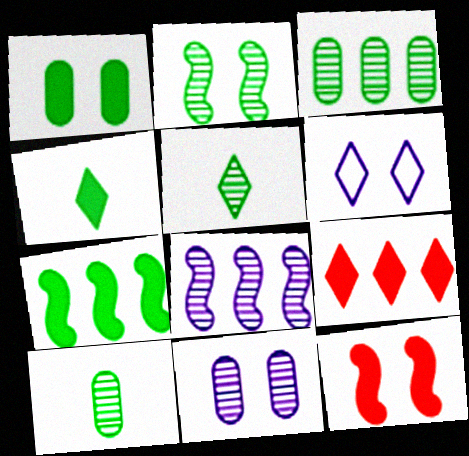[[1, 4, 7], 
[2, 3, 5], 
[5, 6, 9]]